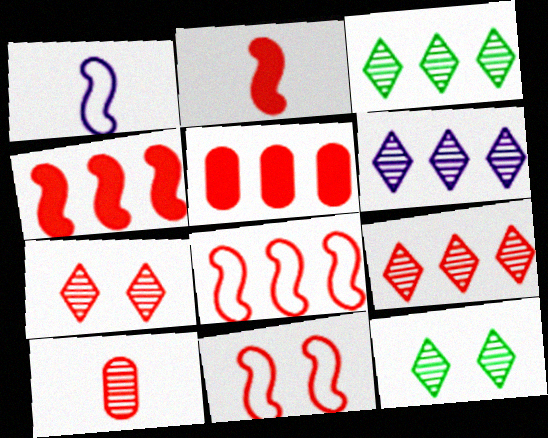[[1, 5, 12], 
[3, 6, 9], 
[5, 8, 9]]